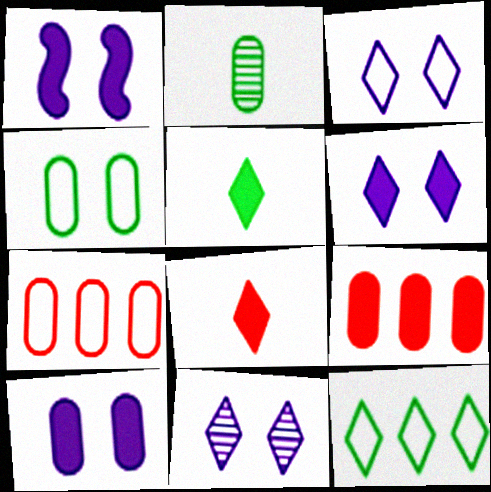[[1, 5, 9], 
[1, 6, 10], 
[2, 7, 10], 
[3, 6, 11], 
[8, 11, 12]]